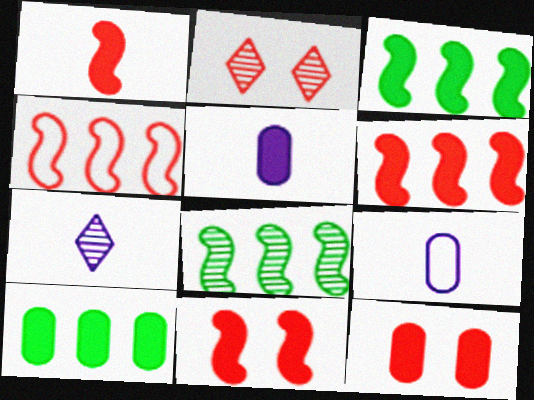[[1, 6, 11], 
[2, 3, 9], 
[5, 10, 12]]